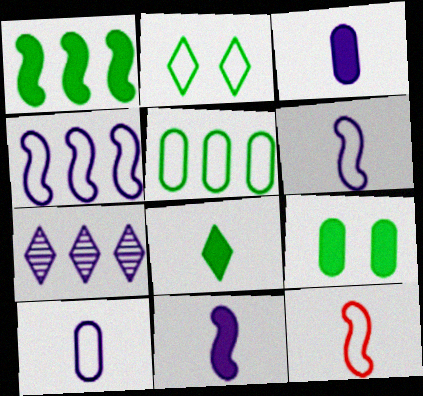[[1, 8, 9], 
[7, 9, 12]]